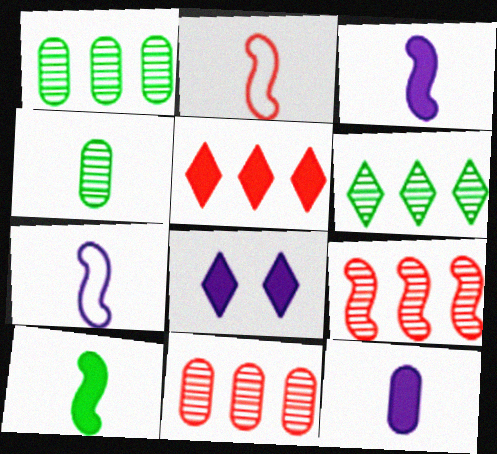[[1, 2, 8]]